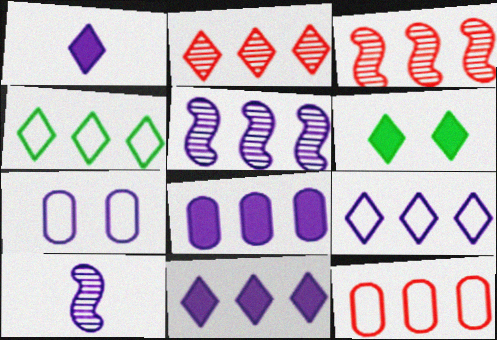[[1, 5, 7], 
[2, 4, 11], 
[3, 4, 8], 
[5, 8, 9], 
[6, 10, 12], 
[7, 10, 11]]